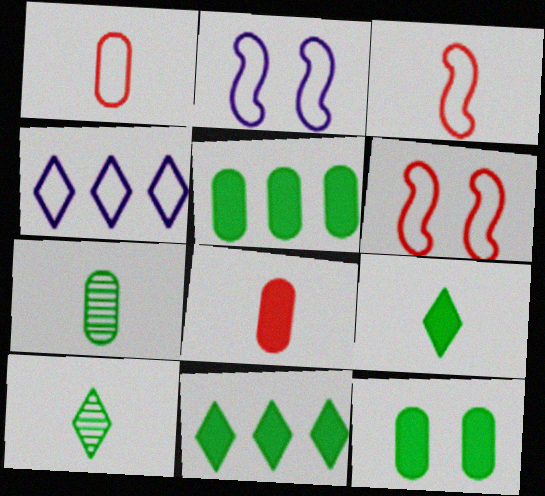[]